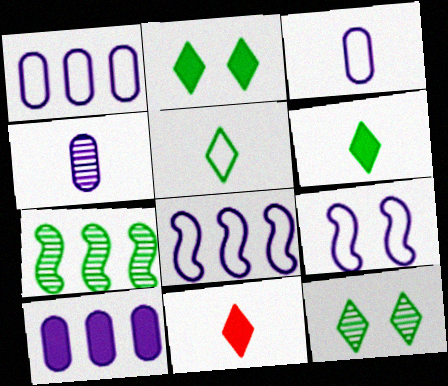[]